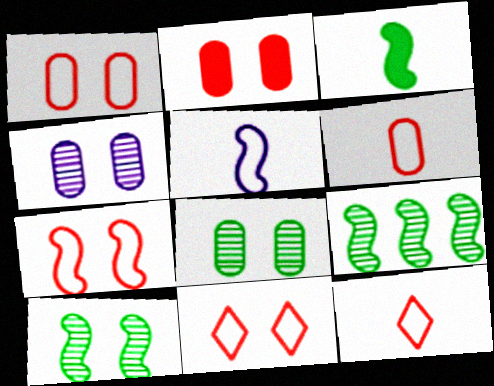[[1, 7, 11]]